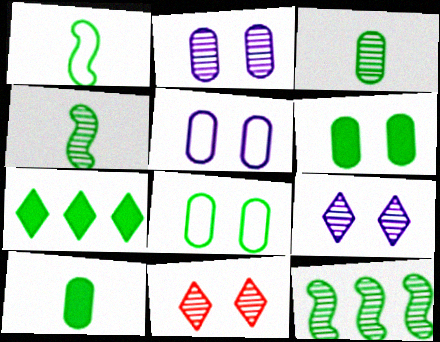[[4, 7, 8]]